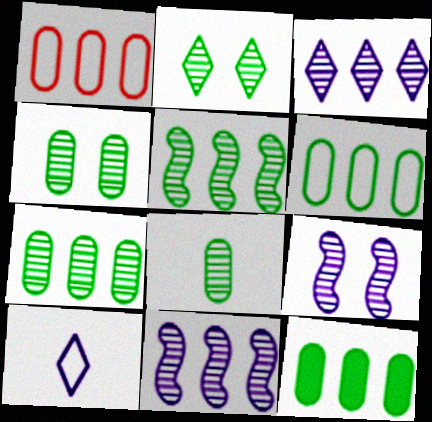[[2, 5, 8], 
[4, 7, 8], 
[6, 7, 12]]